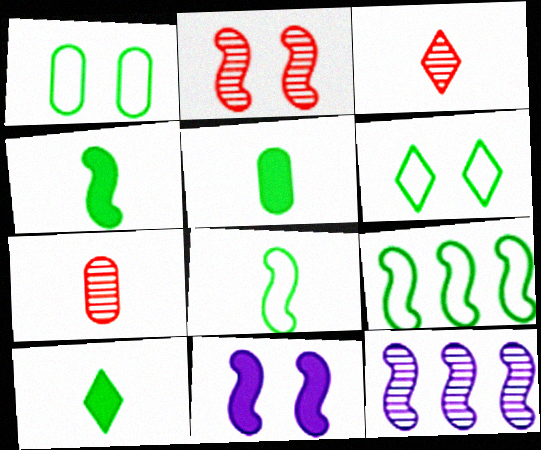[[4, 5, 10]]